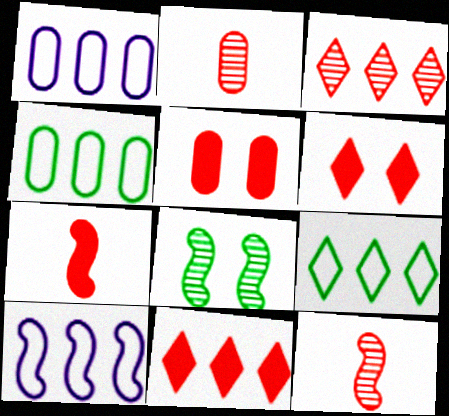[[5, 7, 11], 
[7, 8, 10]]